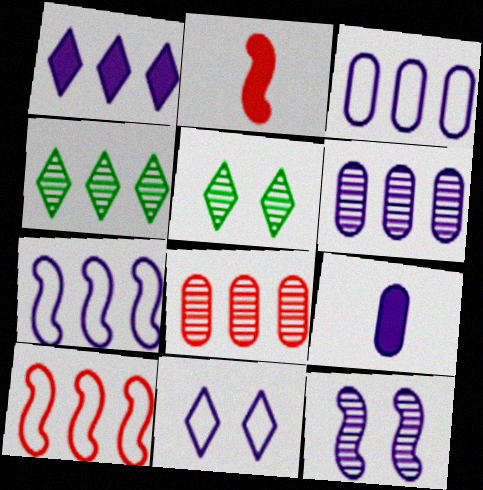[[1, 6, 7], 
[2, 3, 5], 
[5, 9, 10]]